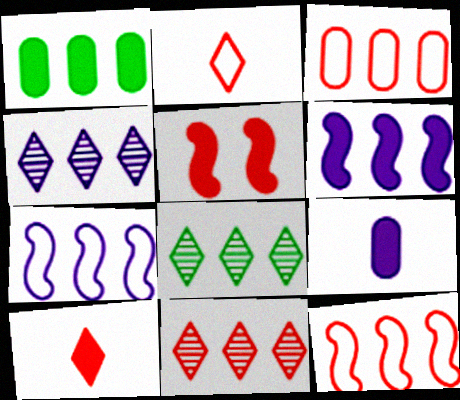[[1, 4, 12], 
[1, 7, 11], 
[3, 6, 8], 
[4, 8, 11]]